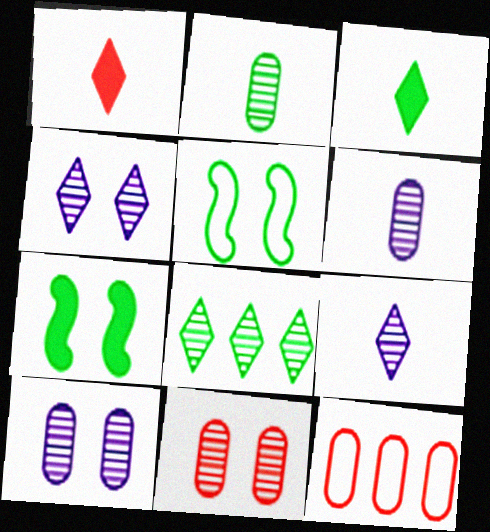[[7, 9, 12]]